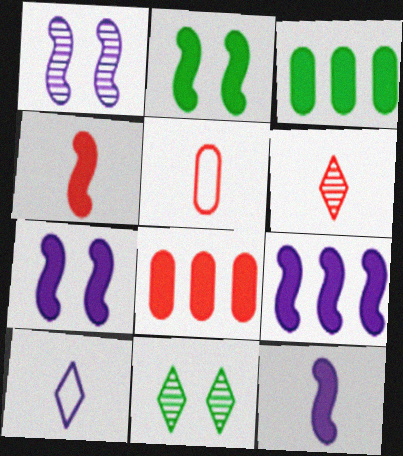[[2, 4, 9], 
[4, 5, 6], 
[5, 9, 11], 
[7, 9, 12]]